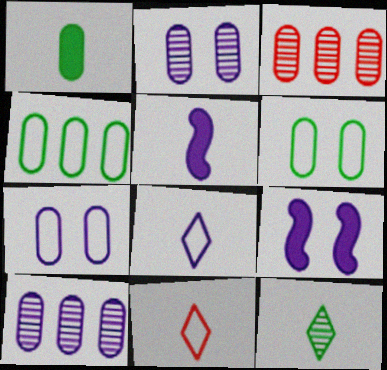[[1, 3, 7], 
[8, 9, 10]]